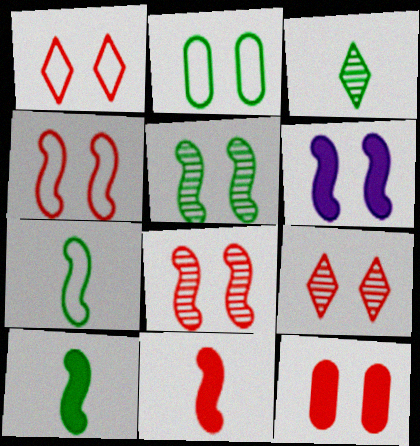[[1, 8, 12], 
[2, 6, 9], 
[4, 5, 6], 
[4, 9, 12]]